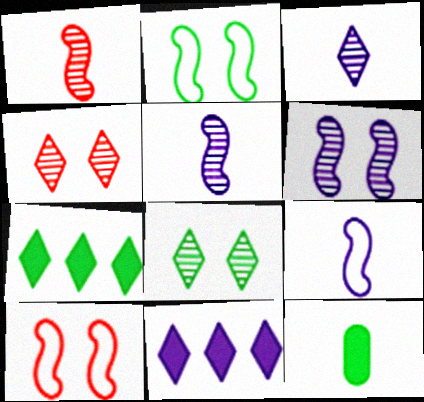[]